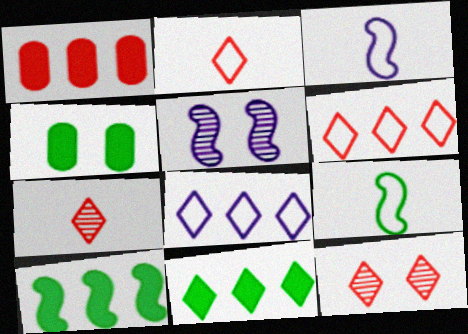[]